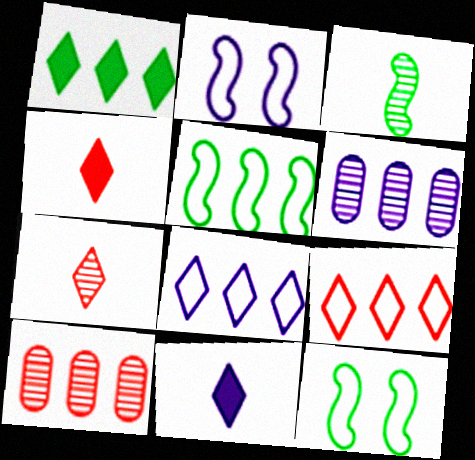[[2, 6, 11], 
[4, 6, 12], 
[10, 11, 12]]